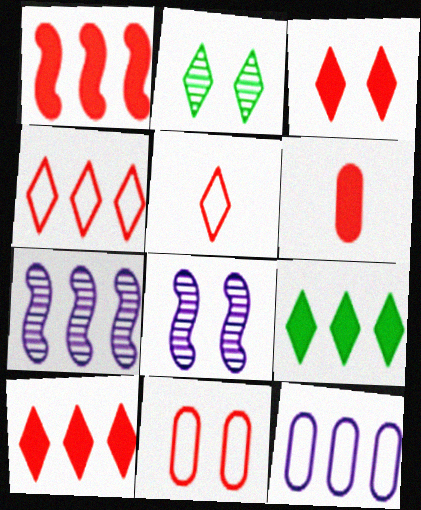[[1, 3, 6]]